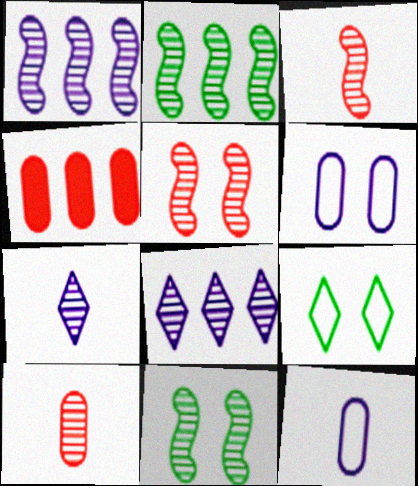[[1, 3, 11], 
[8, 10, 11]]